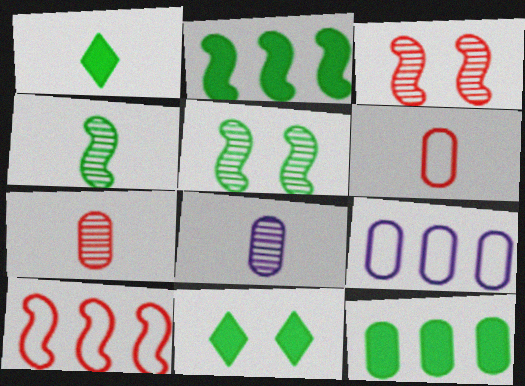[[1, 3, 9], 
[8, 10, 11]]